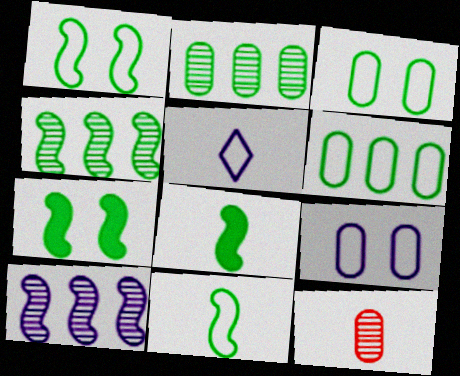[[1, 4, 8], 
[4, 7, 11], 
[5, 8, 12]]